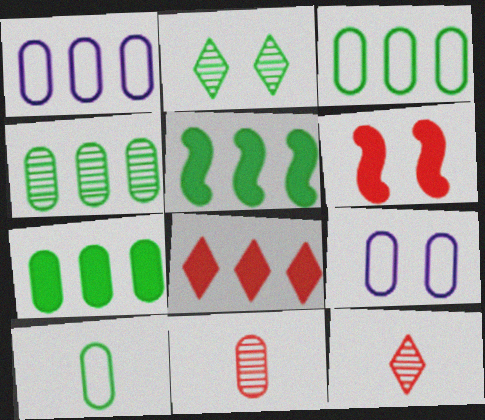[[2, 5, 10], 
[2, 6, 9], 
[3, 4, 7], 
[5, 9, 12], 
[7, 9, 11]]